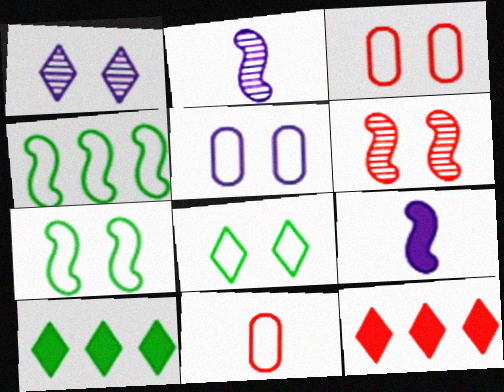[[2, 3, 10], 
[4, 6, 9], 
[6, 11, 12]]